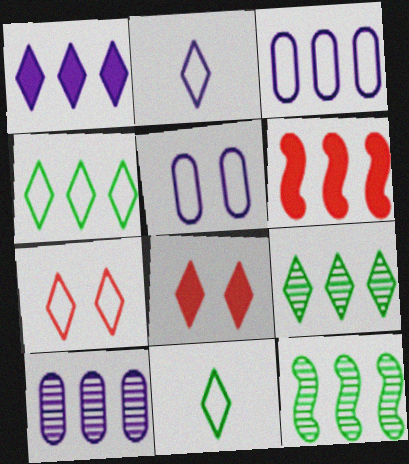[[2, 4, 7], 
[2, 8, 9], 
[3, 6, 9], 
[4, 6, 10]]